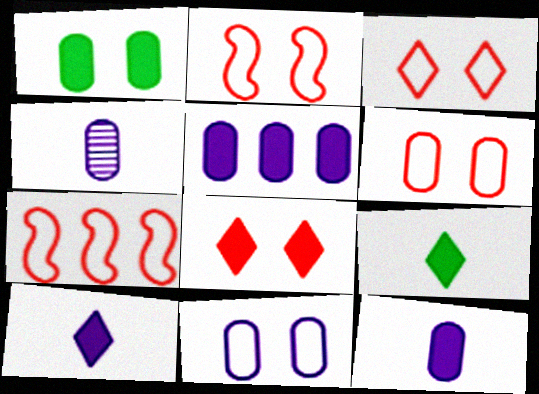[[2, 3, 6], 
[4, 5, 11]]